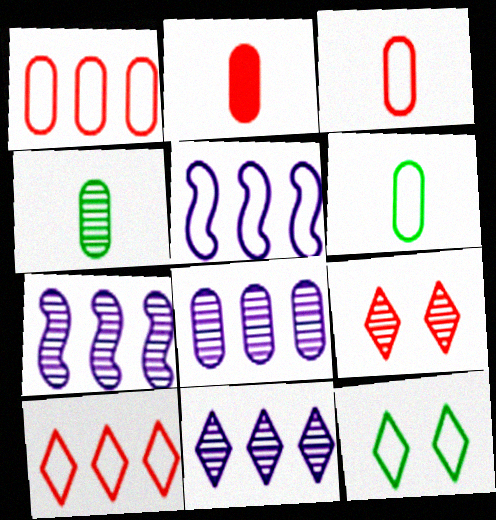[[2, 7, 12], 
[3, 5, 12], 
[4, 7, 9], 
[7, 8, 11]]